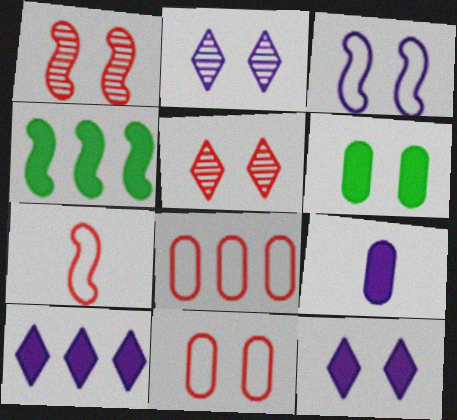[[3, 5, 6]]